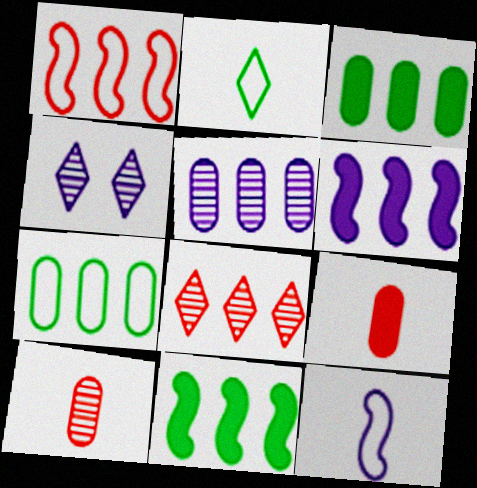[[6, 7, 8]]